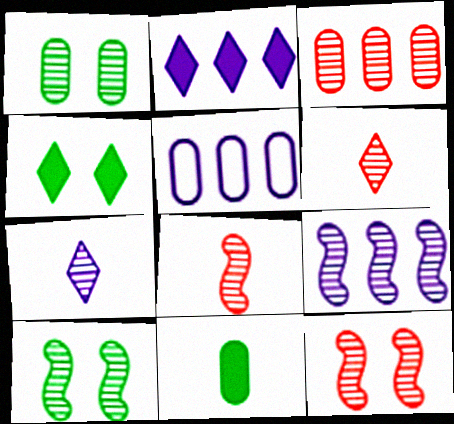[[1, 6, 9], 
[2, 5, 9], 
[3, 6, 12], 
[3, 7, 10], 
[4, 5, 8], 
[8, 9, 10]]